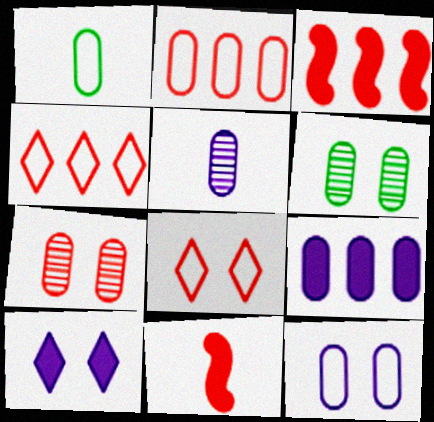[[1, 2, 12], 
[1, 7, 9], 
[4, 7, 11], 
[5, 9, 12]]